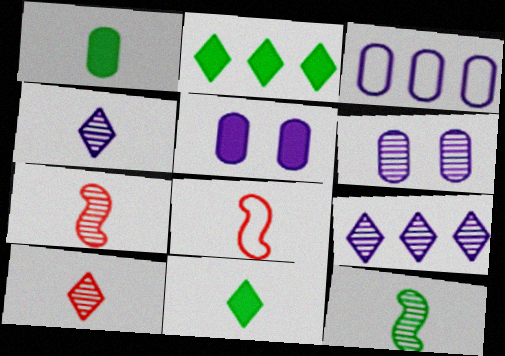[[1, 4, 8], 
[2, 6, 8]]